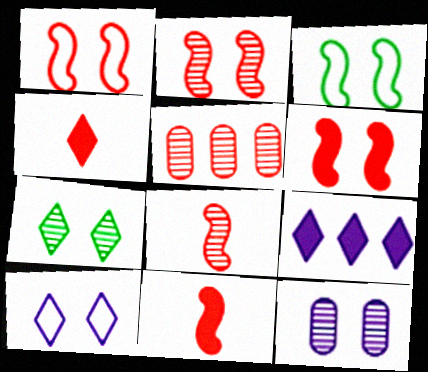[[1, 2, 6], 
[1, 4, 5], 
[2, 7, 12]]